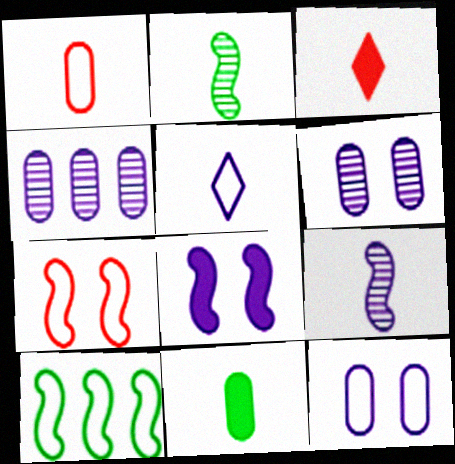[[3, 6, 10], 
[4, 5, 8]]